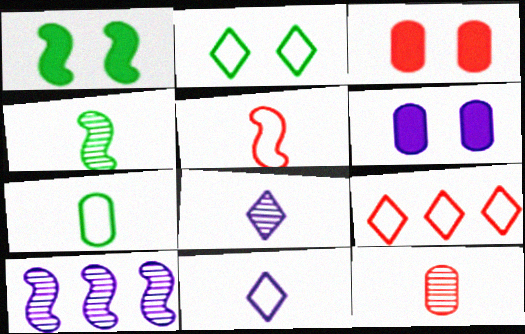[[1, 5, 10], 
[2, 9, 11], 
[4, 6, 9], 
[4, 8, 12], 
[5, 7, 11], 
[6, 10, 11]]